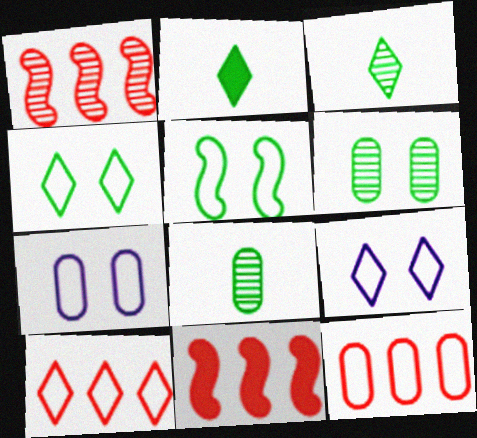[[1, 2, 7], 
[3, 7, 11], 
[8, 9, 11]]